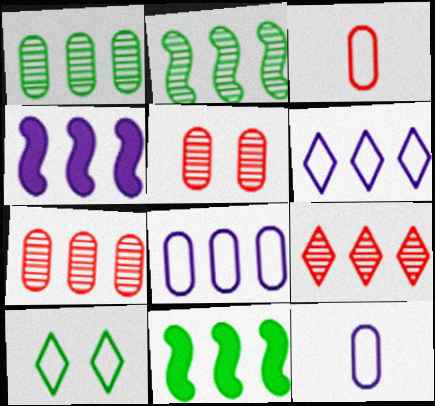[[6, 7, 11], 
[8, 9, 11]]